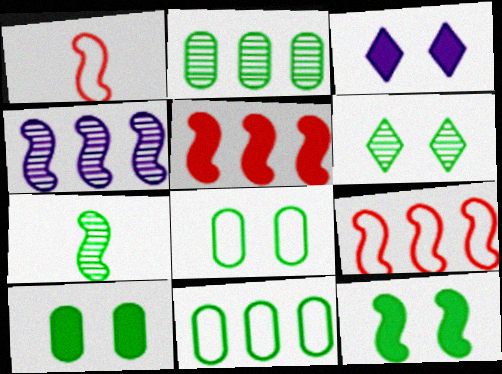[[1, 2, 3], 
[1, 4, 12], 
[2, 6, 7], 
[6, 8, 12]]